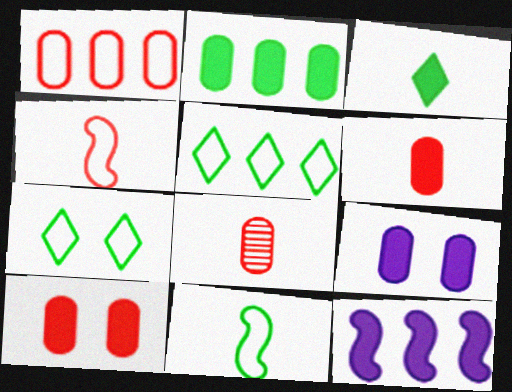[[1, 8, 10], 
[2, 6, 9], 
[3, 10, 12], 
[7, 8, 12]]